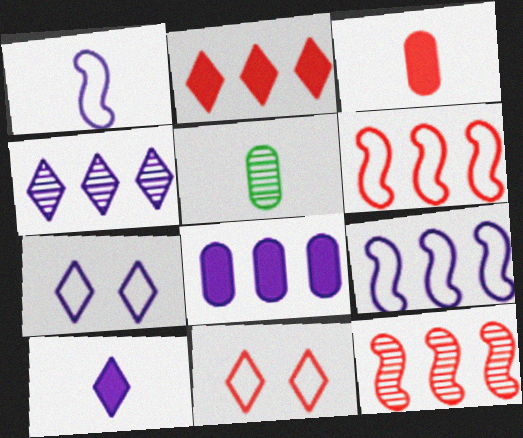[[3, 11, 12], 
[4, 7, 10], 
[4, 8, 9]]